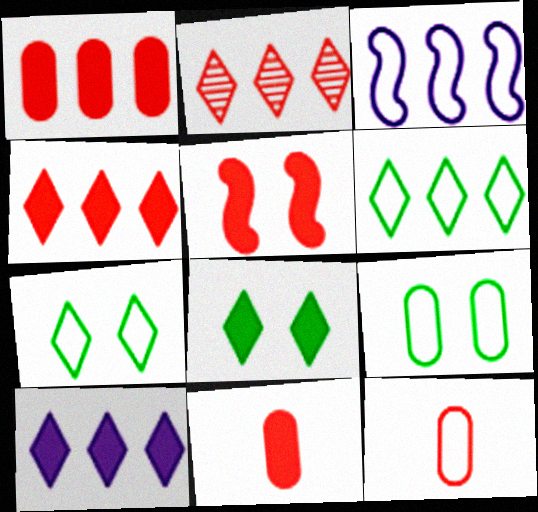[[2, 5, 12], 
[2, 6, 10], 
[3, 7, 12], 
[4, 5, 11]]